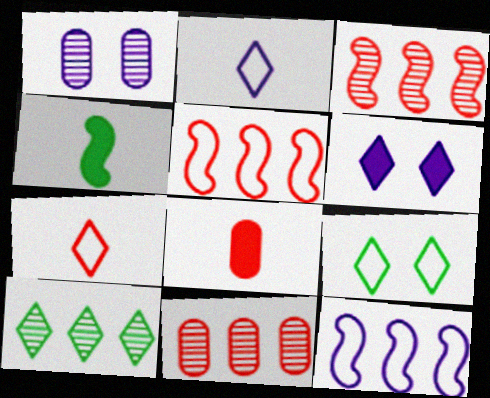[[6, 7, 10]]